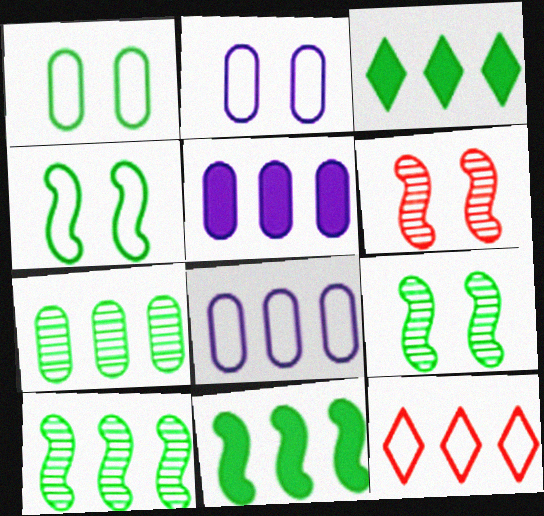[[5, 10, 12]]